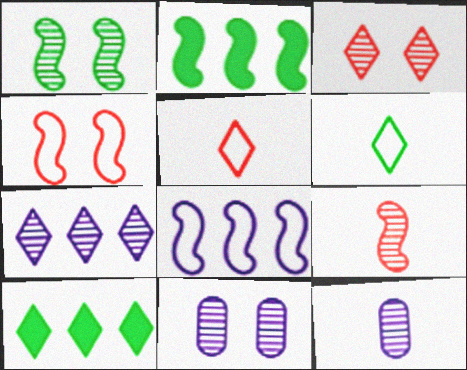[[1, 3, 11], 
[2, 5, 11], 
[4, 10, 12]]